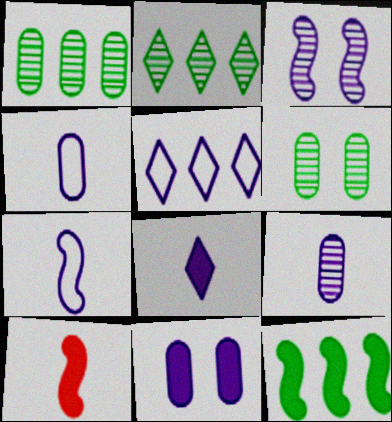[[5, 6, 10], 
[7, 8, 9]]